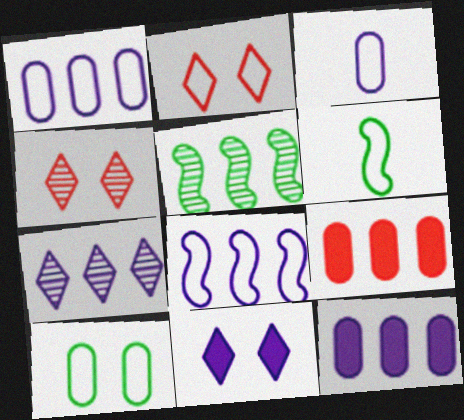[[1, 2, 6], 
[4, 6, 12], 
[7, 8, 12]]